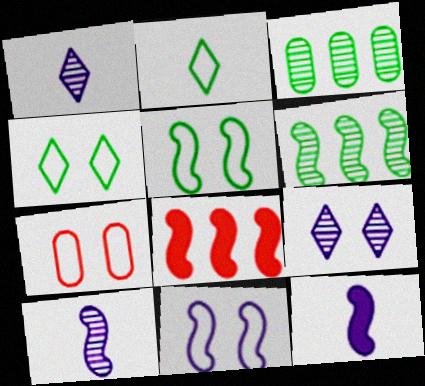[[4, 7, 11], 
[5, 8, 10]]